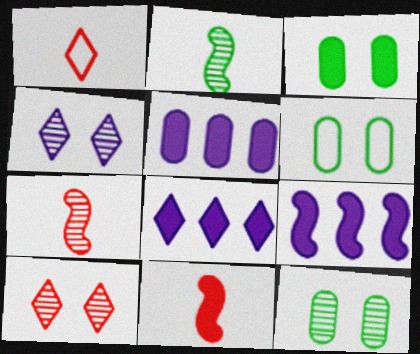[[1, 9, 12], 
[3, 6, 12], 
[3, 8, 11], 
[5, 8, 9], 
[6, 7, 8]]